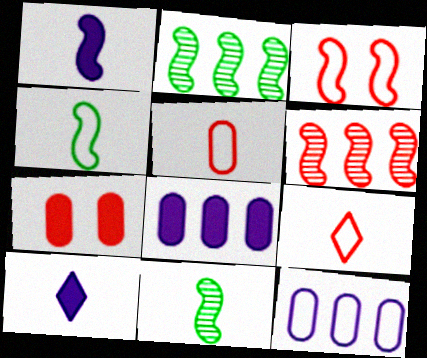[[1, 2, 3], 
[5, 10, 11], 
[6, 7, 9]]